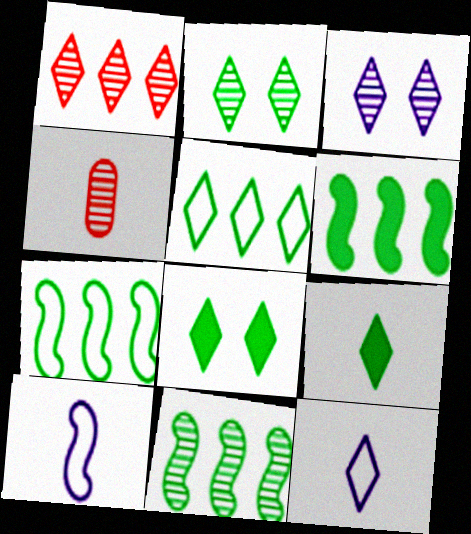[[1, 8, 12], 
[2, 5, 9], 
[3, 4, 11], 
[4, 9, 10], 
[6, 7, 11]]